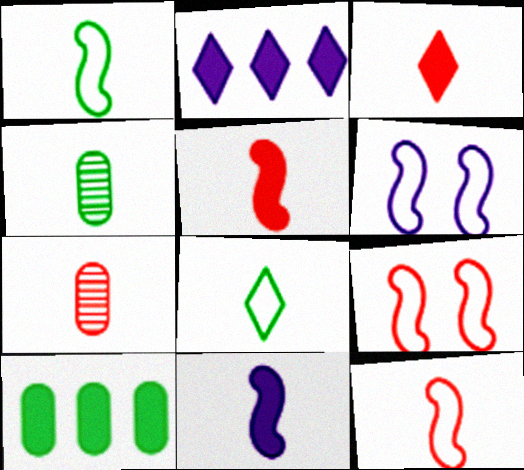[[2, 4, 9], 
[3, 7, 12], 
[7, 8, 11]]